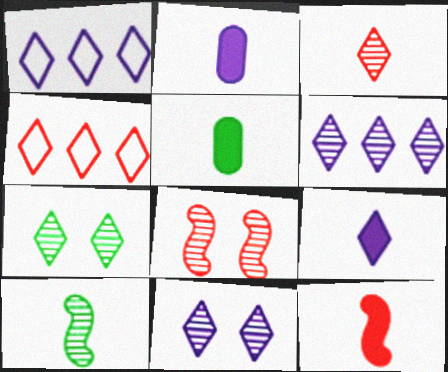[[1, 5, 8], 
[1, 9, 11], 
[3, 6, 7], 
[4, 7, 9], 
[5, 9, 12]]